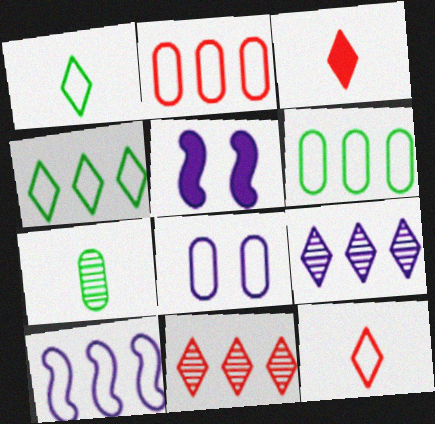[[2, 4, 10]]